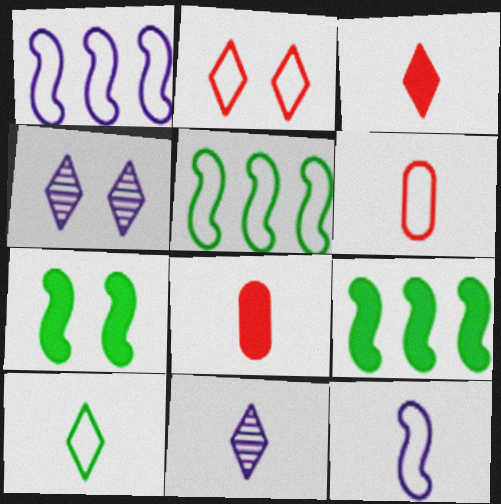[[3, 10, 11], 
[4, 5, 8], 
[4, 6, 9], 
[6, 10, 12]]